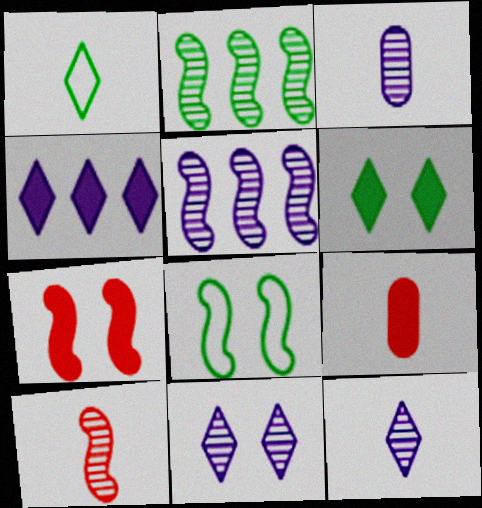[[3, 5, 11]]